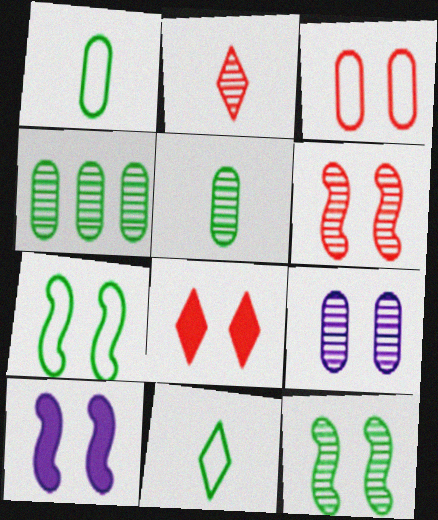[[3, 6, 8], 
[6, 7, 10], 
[7, 8, 9]]